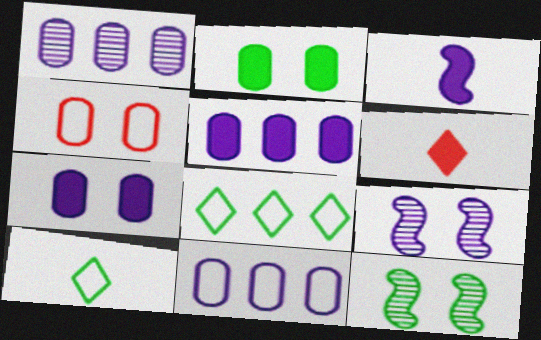[[1, 5, 11], 
[6, 11, 12]]